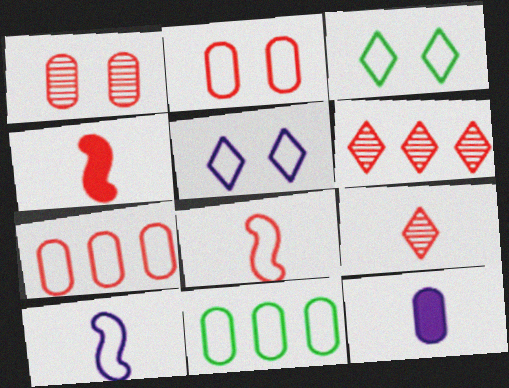[[1, 11, 12], 
[2, 4, 6], 
[3, 7, 10], 
[5, 8, 11]]